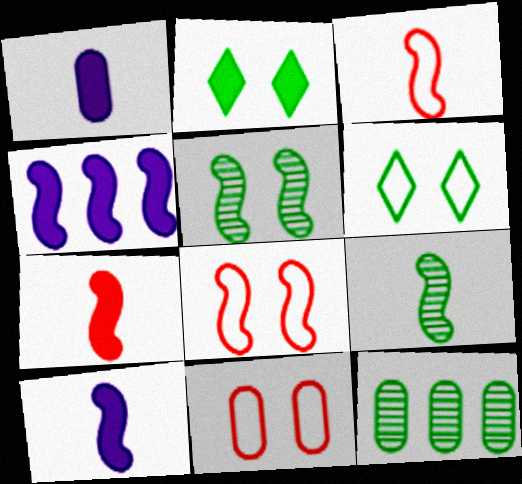[[1, 11, 12], 
[3, 4, 5], 
[3, 9, 10], 
[4, 8, 9]]